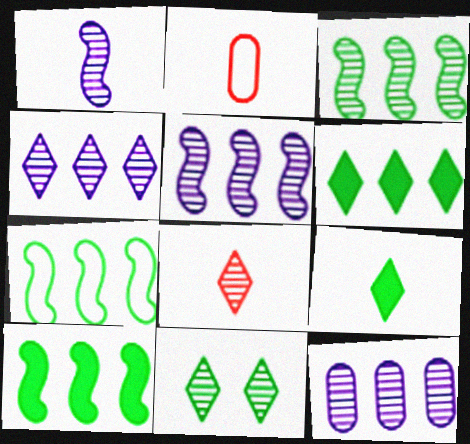[[1, 2, 9], 
[3, 7, 10], 
[4, 5, 12], 
[4, 8, 11]]